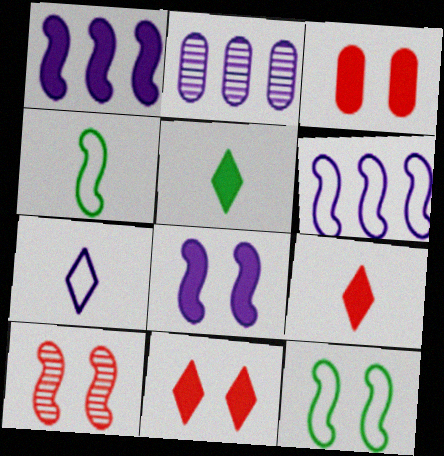[[1, 3, 5], 
[1, 4, 10], 
[2, 4, 11], 
[2, 7, 8], 
[2, 9, 12], 
[8, 10, 12]]